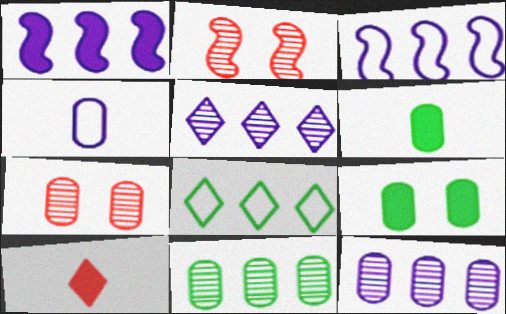[[1, 9, 10]]